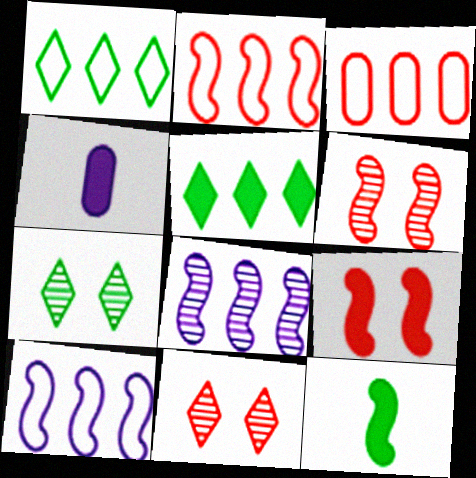[[1, 3, 10], 
[1, 4, 6], 
[2, 4, 7], 
[3, 5, 8], 
[4, 5, 9], 
[6, 10, 12]]